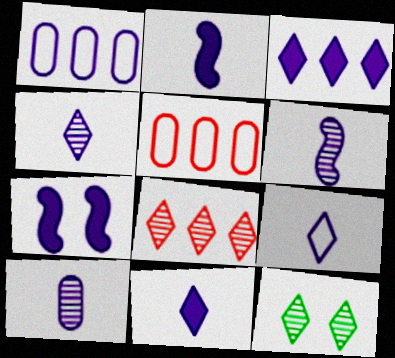[[1, 4, 7], 
[2, 5, 12], 
[2, 9, 10], 
[4, 6, 10], 
[4, 8, 12], 
[4, 9, 11]]